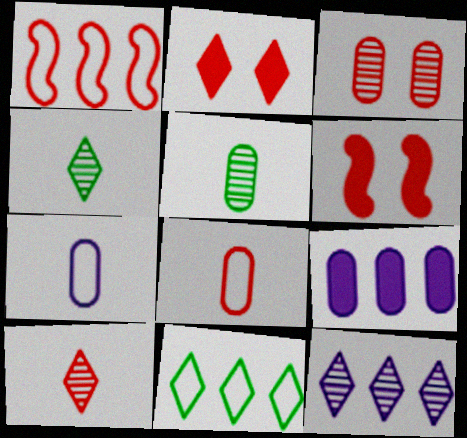[]